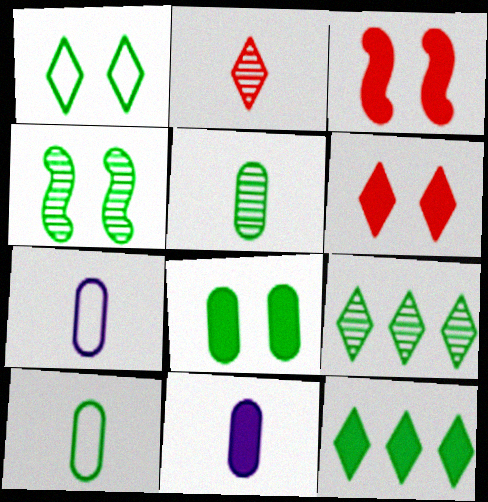[[1, 4, 8], 
[3, 7, 9], 
[3, 11, 12], 
[4, 5, 9], 
[4, 10, 12]]